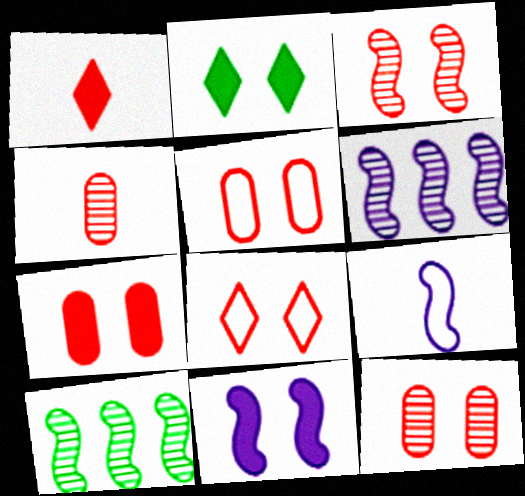[[2, 7, 11], 
[3, 7, 8], 
[5, 7, 12], 
[6, 9, 11]]